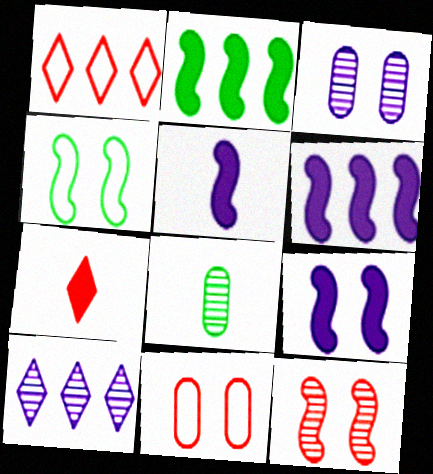[[1, 8, 9], 
[4, 9, 12], 
[5, 6, 9], 
[8, 10, 12]]